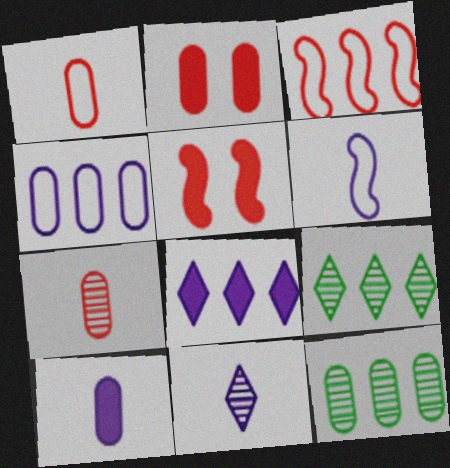[[2, 6, 9], 
[3, 8, 12], 
[6, 10, 11]]